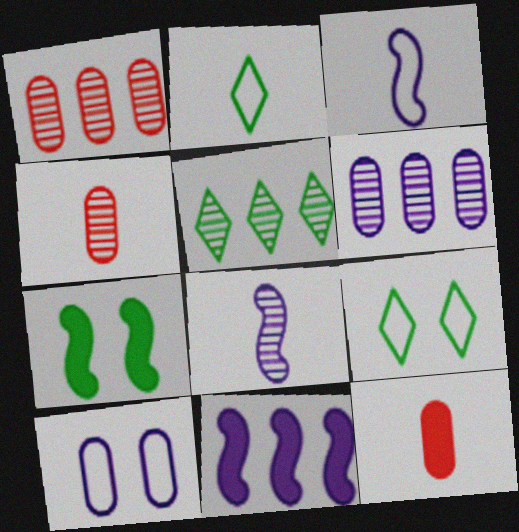[[2, 8, 12], 
[4, 9, 11]]